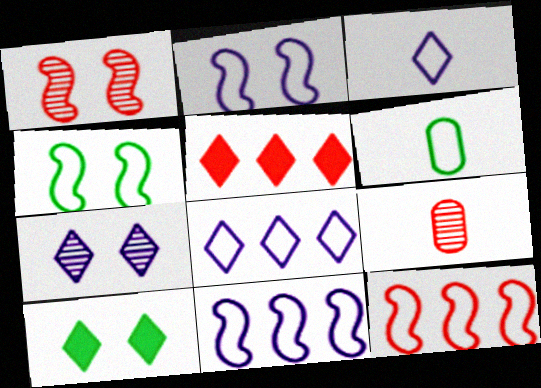[[9, 10, 11]]